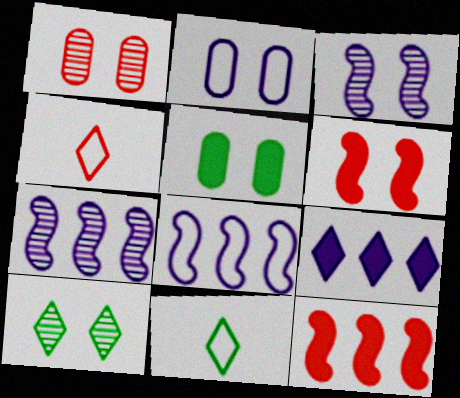[[1, 2, 5], 
[1, 3, 10], 
[1, 4, 12], 
[2, 6, 10], 
[4, 5, 7], 
[4, 9, 10]]